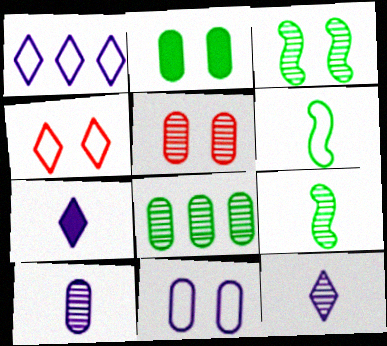[[2, 5, 11], 
[5, 8, 10]]